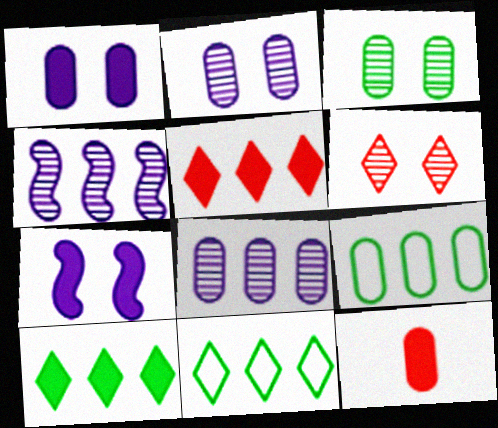[[2, 9, 12], 
[4, 5, 9], 
[7, 10, 12]]